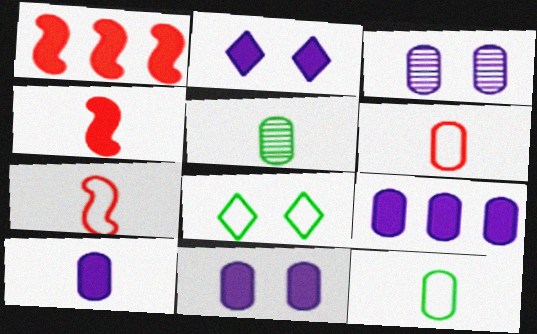[[5, 6, 10], 
[9, 10, 11]]